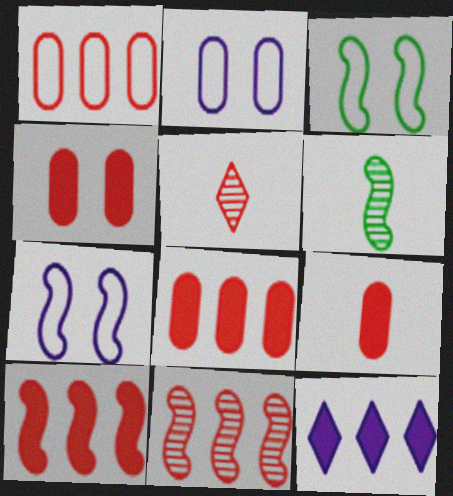[[4, 8, 9], 
[6, 7, 10]]